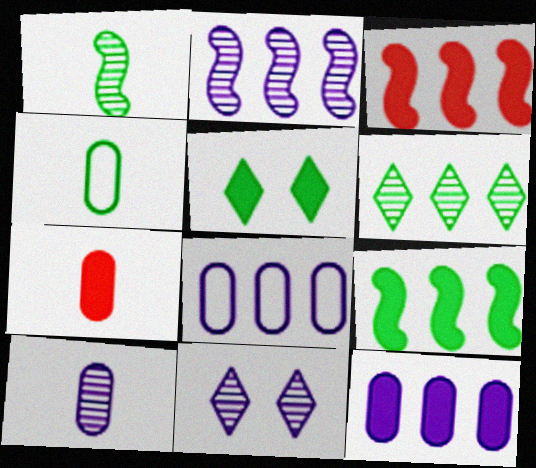[[2, 10, 11], 
[3, 4, 11], 
[3, 6, 8], 
[4, 7, 10]]